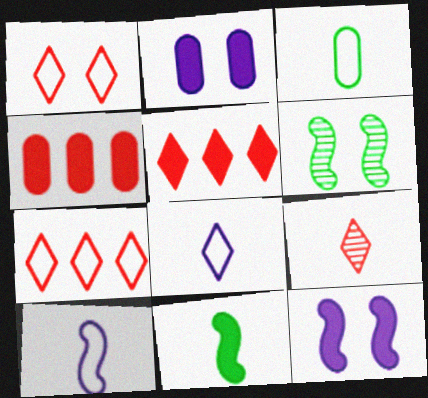[[1, 2, 6], 
[1, 5, 9], 
[2, 5, 11], 
[4, 6, 8]]